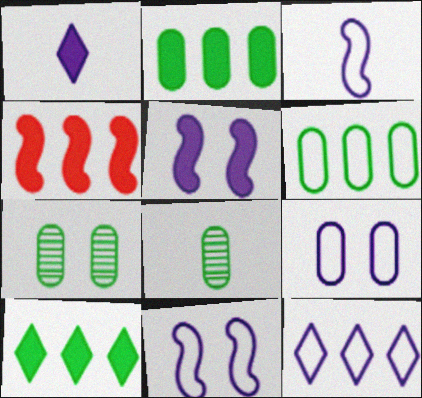[[3, 9, 12]]